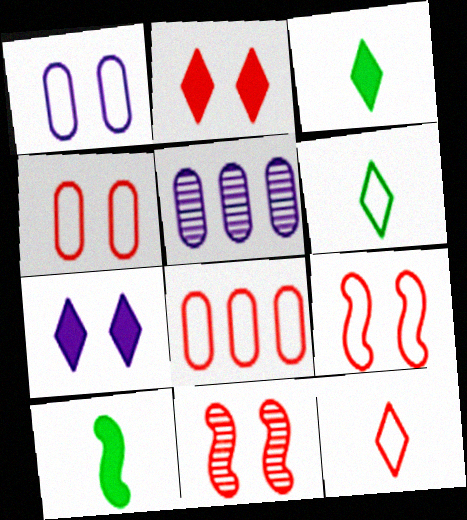[[2, 4, 11], 
[3, 5, 9], 
[8, 9, 12]]